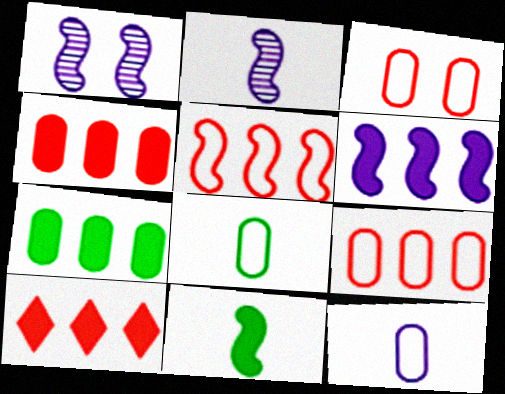[[1, 5, 11], 
[1, 8, 10], 
[6, 7, 10]]